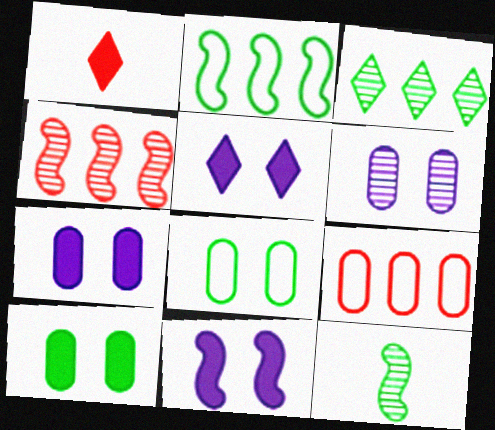[[1, 2, 6], 
[5, 7, 11], 
[5, 9, 12]]